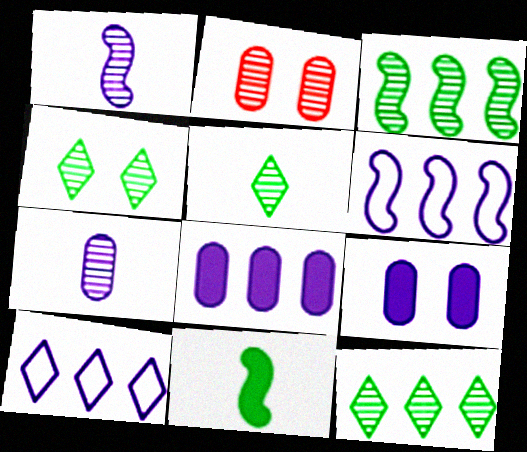[[1, 2, 12], 
[1, 9, 10], 
[2, 10, 11], 
[4, 5, 12]]